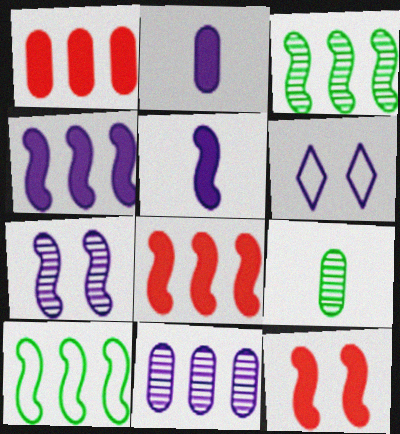[[5, 6, 11], 
[6, 8, 9]]